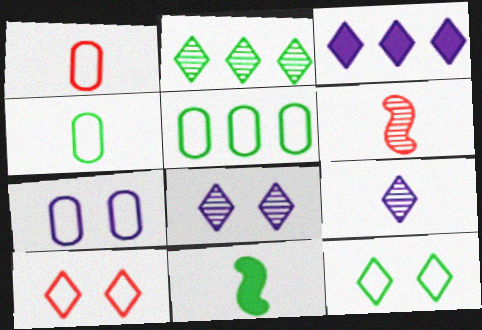[[1, 5, 7], 
[1, 9, 11]]